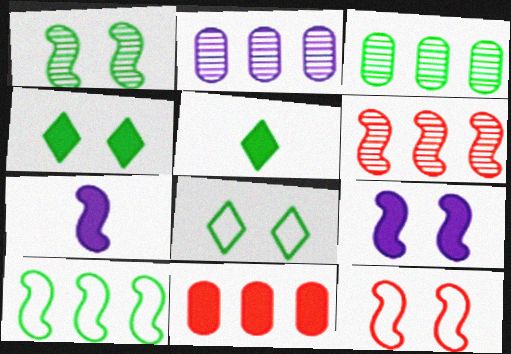[[1, 9, 12], 
[2, 5, 12], 
[4, 7, 11], 
[5, 9, 11]]